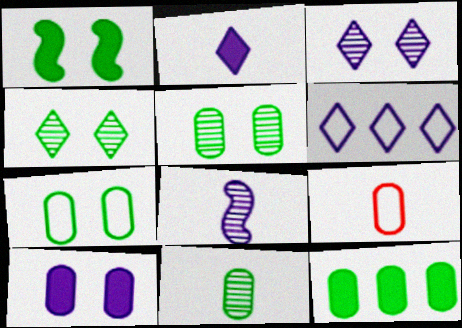[[1, 4, 7], 
[2, 3, 6], 
[6, 8, 10], 
[7, 11, 12]]